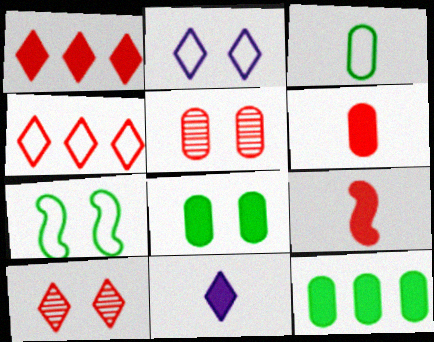[[4, 5, 9]]